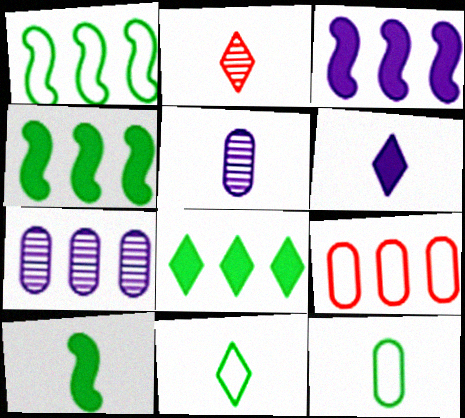[[2, 6, 11]]